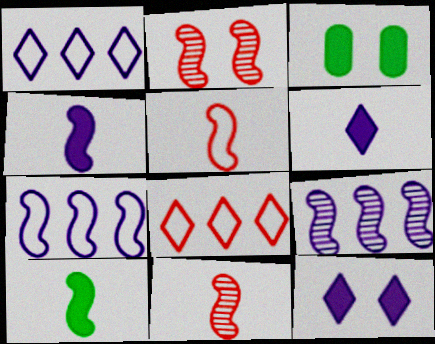[[1, 3, 11], 
[2, 7, 10]]